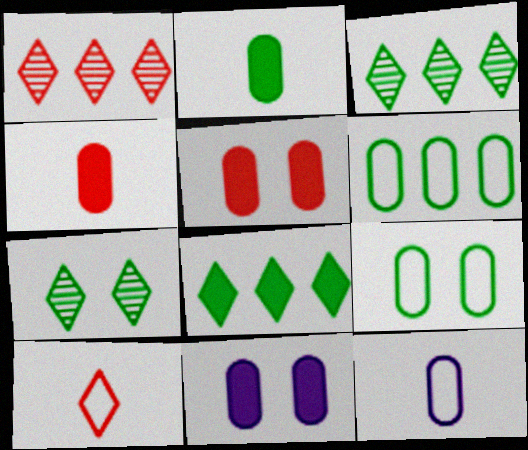[]